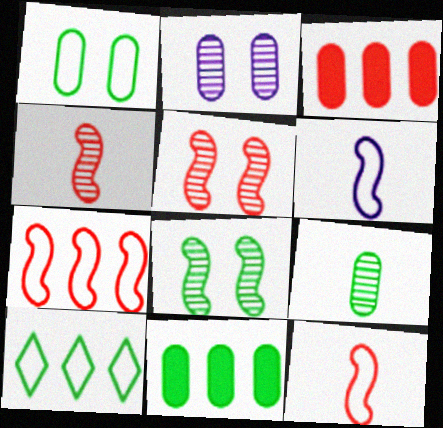[[1, 9, 11]]